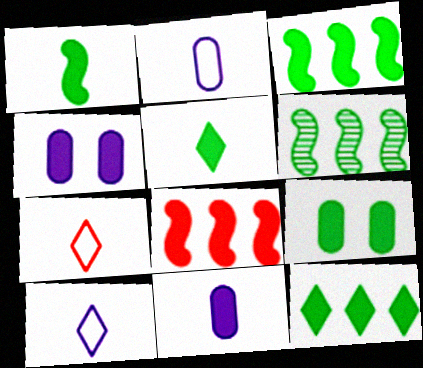[[1, 9, 12], 
[3, 5, 9], 
[4, 5, 8], 
[4, 6, 7]]